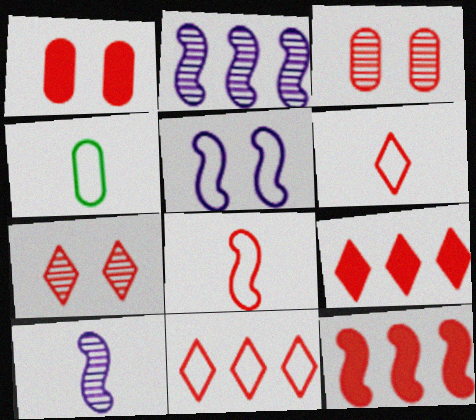[[3, 6, 12], 
[3, 8, 9], 
[4, 5, 11], 
[6, 7, 9]]